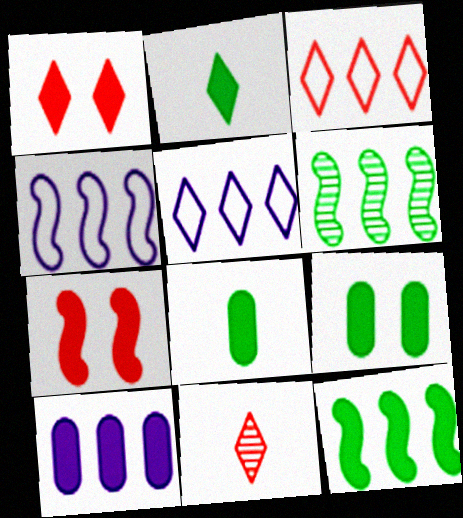[[1, 3, 11], 
[2, 7, 10], 
[2, 9, 12], 
[3, 6, 10], 
[4, 9, 11]]